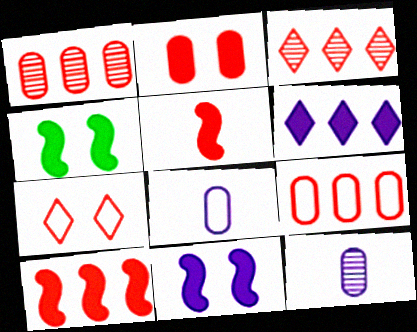[[1, 5, 7], 
[3, 4, 8], 
[3, 9, 10]]